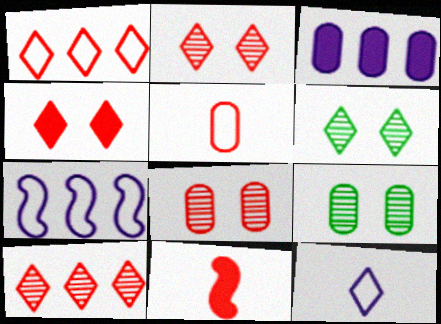[[1, 8, 11], 
[3, 5, 9]]